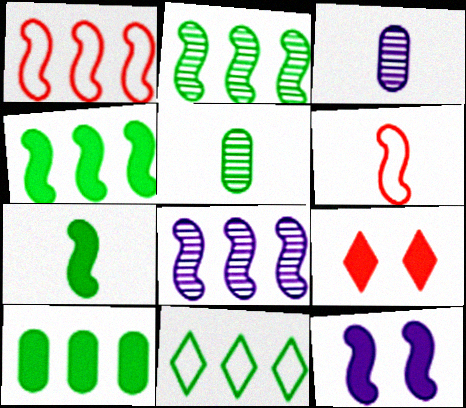[[1, 4, 8], 
[2, 6, 12], 
[2, 10, 11]]